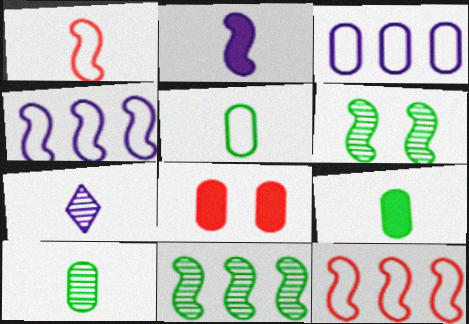[[1, 7, 9], 
[2, 6, 12], 
[3, 8, 10], 
[5, 9, 10]]